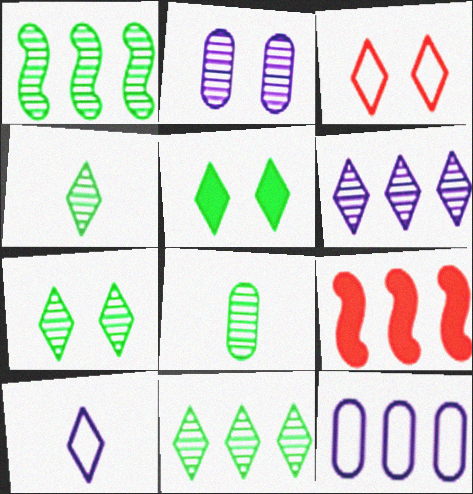[[1, 7, 8], 
[4, 7, 11], 
[9, 11, 12]]